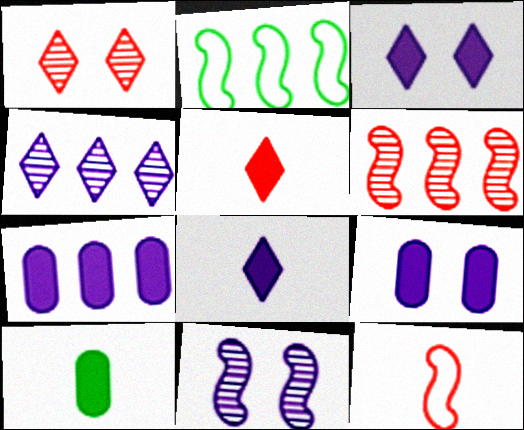[]